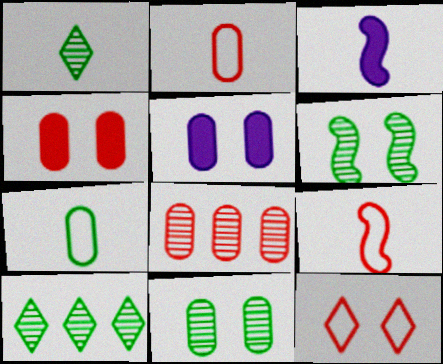[[1, 2, 3], 
[2, 4, 8], 
[5, 6, 12], 
[5, 7, 8], 
[5, 9, 10]]